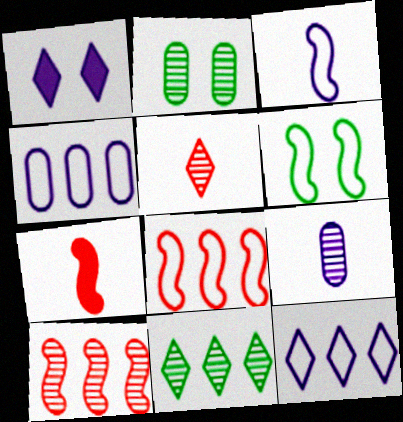[[2, 7, 12], 
[3, 6, 8]]